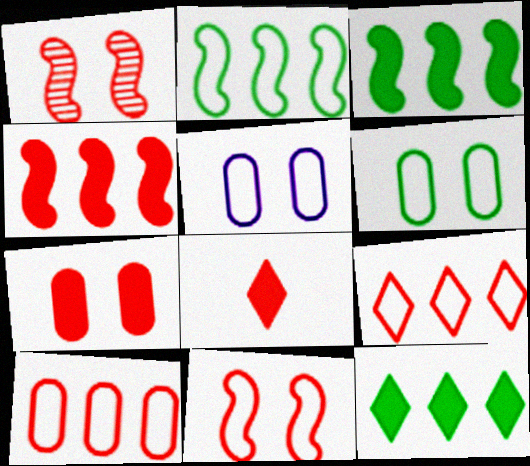[[1, 8, 10], 
[4, 7, 8]]